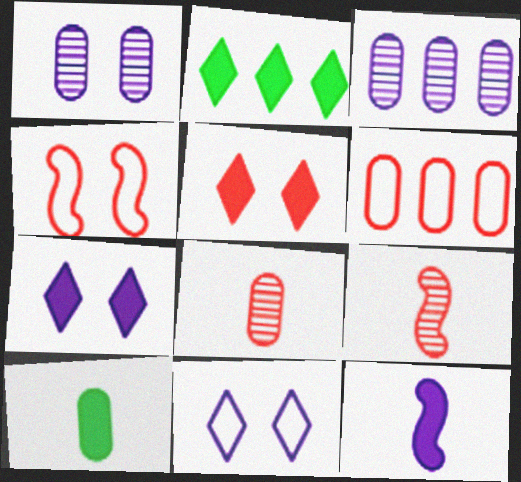[[1, 6, 10], 
[3, 11, 12], 
[5, 6, 9]]